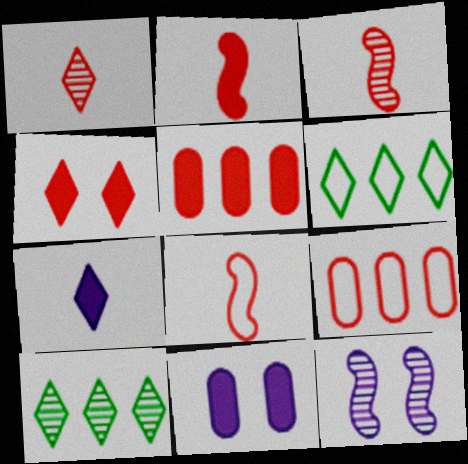[[2, 3, 8], 
[2, 4, 5], 
[3, 4, 9], 
[3, 6, 11], 
[8, 10, 11]]